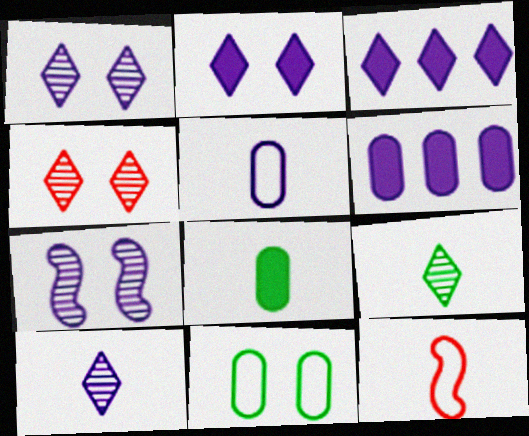[[3, 5, 7], 
[8, 10, 12]]